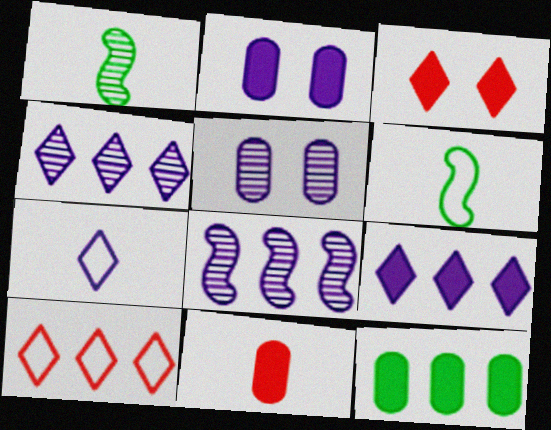[[1, 2, 10], 
[1, 7, 11], 
[2, 7, 8], 
[2, 11, 12], 
[8, 10, 12]]